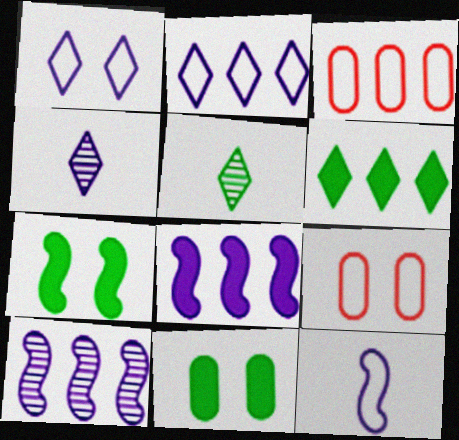[[3, 4, 7], 
[3, 6, 10], 
[5, 8, 9]]